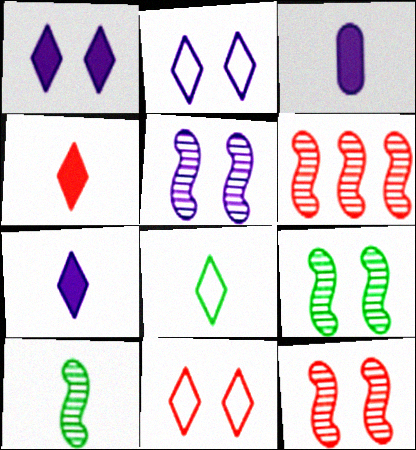[[5, 6, 10], 
[5, 9, 12]]